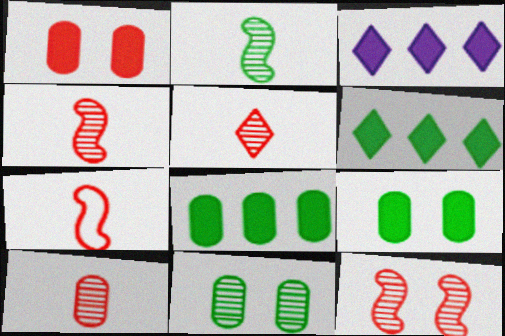[[3, 7, 11], 
[4, 5, 10]]